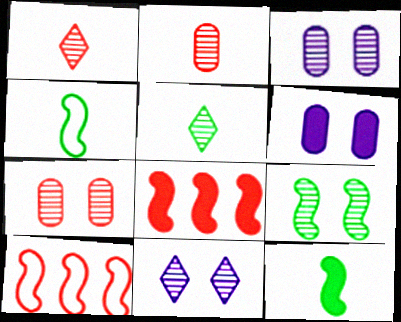[[5, 6, 10], 
[7, 9, 11]]